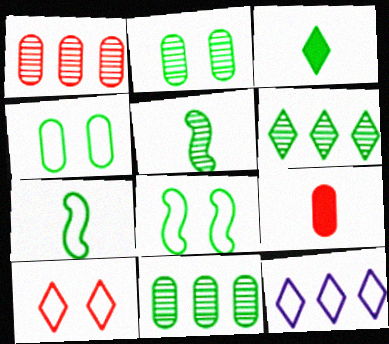[[2, 5, 6], 
[3, 8, 11]]